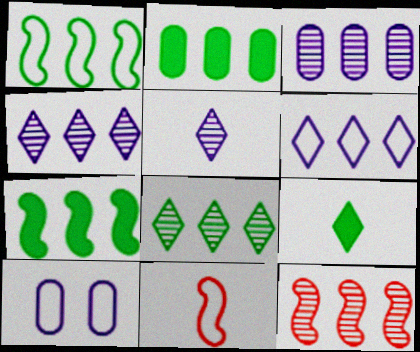[[1, 2, 8], 
[2, 6, 12], 
[3, 8, 12], 
[9, 10, 12]]